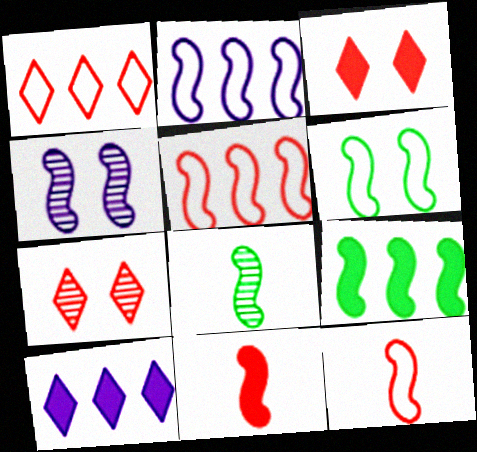[[2, 6, 12], 
[4, 9, 12], 
[6, 8, 9]]